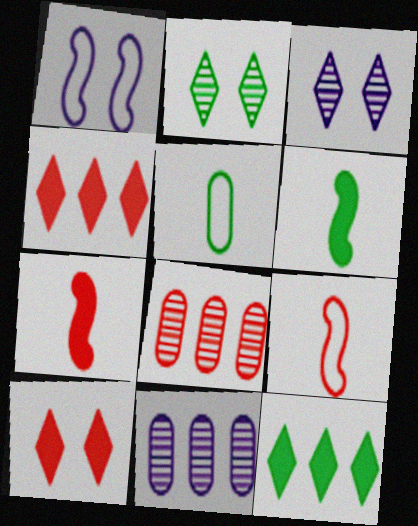[[8, 9, 10]]